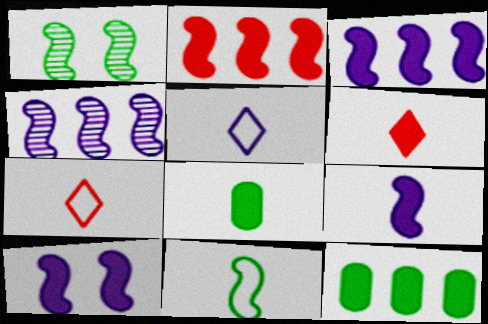[[3, 9, 10], 
[6, 8, 9], 
[6, 10, 12]]